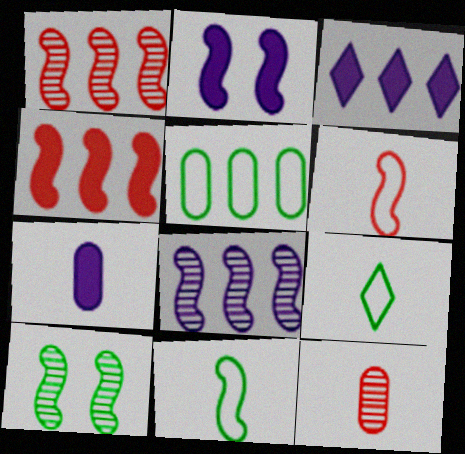[[1, 2, 11], 
[1, 3, 5], 
[2, 3, 7]]